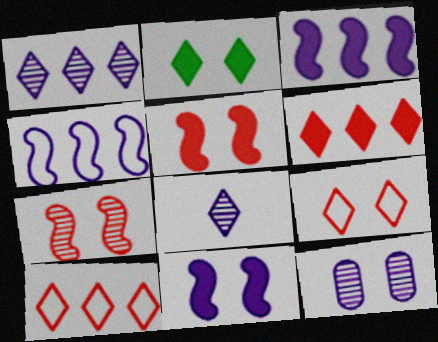[[2, 8, 10]]